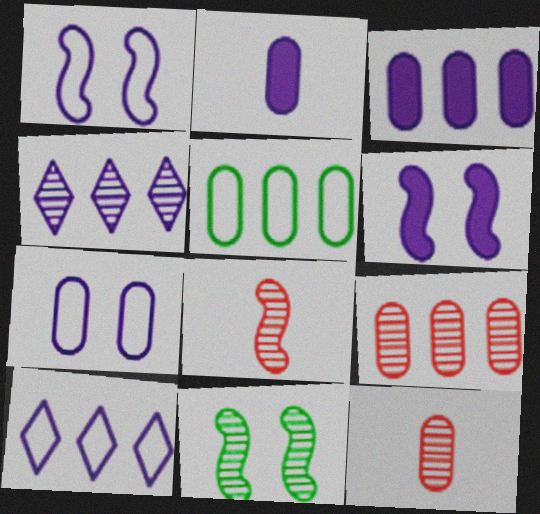[[1, 2, 4], 
[3, 5, 9], 
[4, 11, 12]]